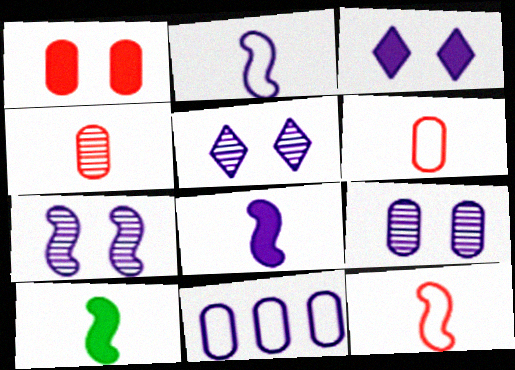[[5, 7, 9], 
[5, 8, 11]]